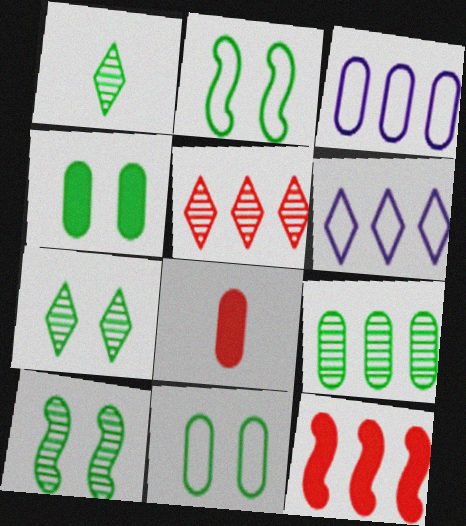[[1, 9, 10], 
[2, 4, 7], 
[6, 8, 10], 
[6, 9, 12]]